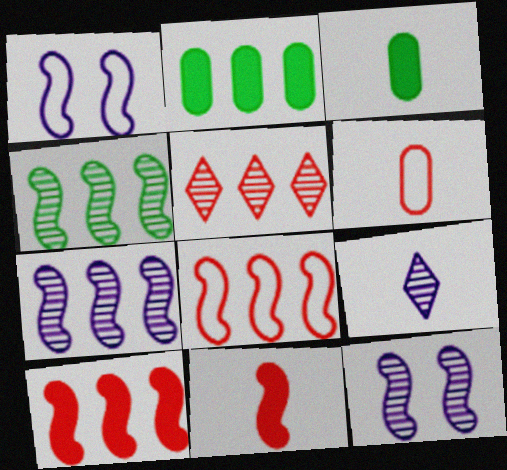[[1, 3, 5], 
[1, 4, 11]]